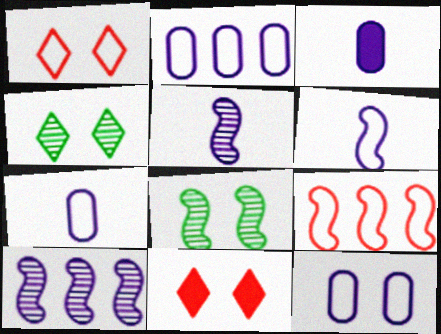[[2, 7, 12], 
[3, 4, 9], 
[8, 11, 12]]